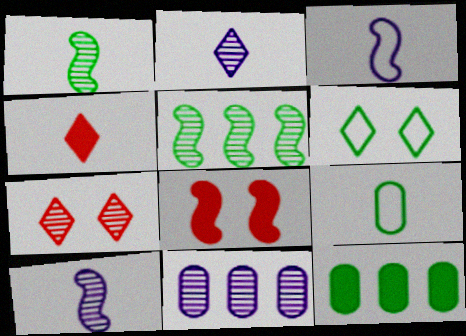[[1, 6, 12], 
[1, 7, 11], 
[3, 5, 8], 
[3, 7, 12], 
[4, 9, 10]]